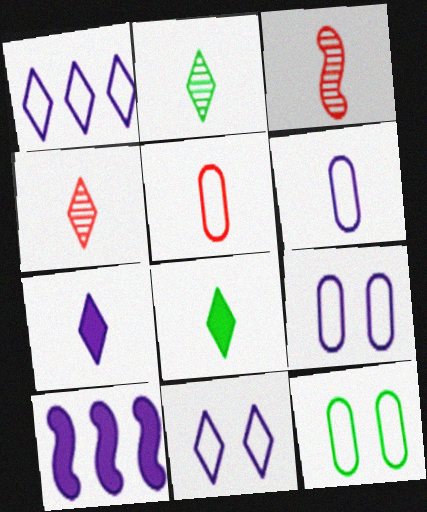[[3, 6, 8], 
[4, 10, 12]]